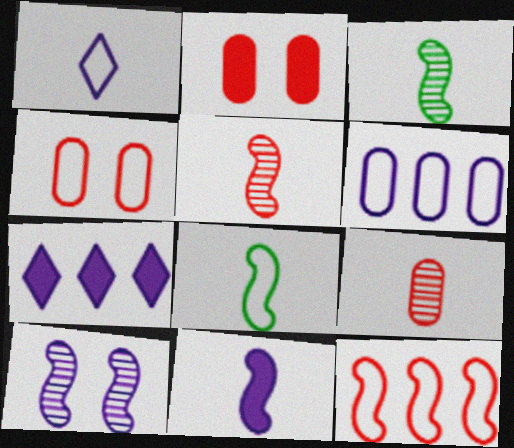[[3, 4, 7], 
[5, 8, 11]]